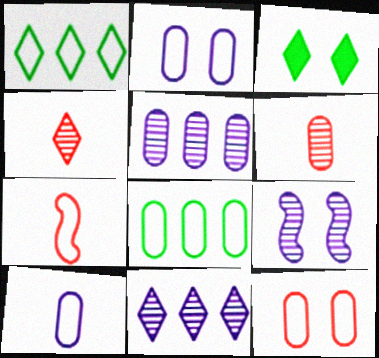[[1, 2, 7], 
[3, 5, 7], 
[3, 9, 12], 
[8, 10, 12]]